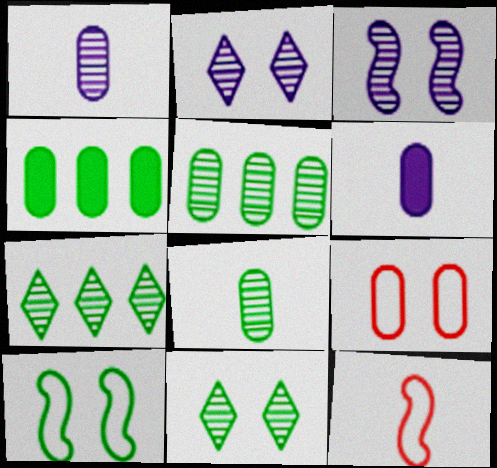[[1, 4, 9], 
[2, 4, 12], 
[5, 6, 9]]